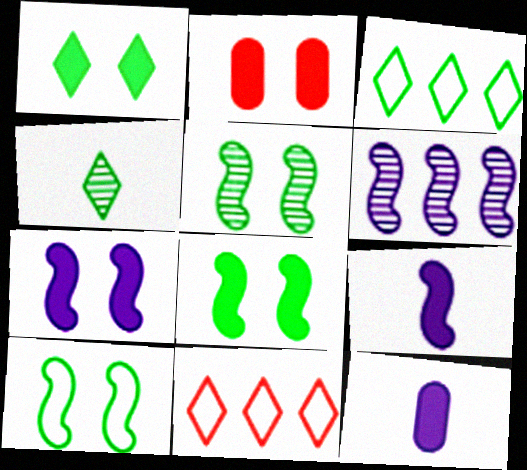[[1, 2, 7], 
[1, 3, 4], 
[5, 8, 10], 
[5, 11, 12]]